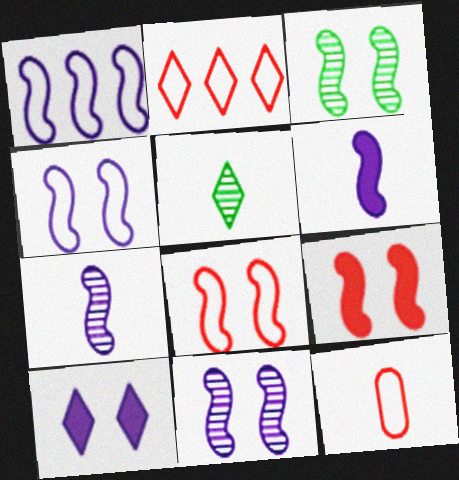[[1, 6, 11], 
[2, 5, 10], 
[2, 8, 12], 
[3, 4, 9], 
[5, 6, 12]]